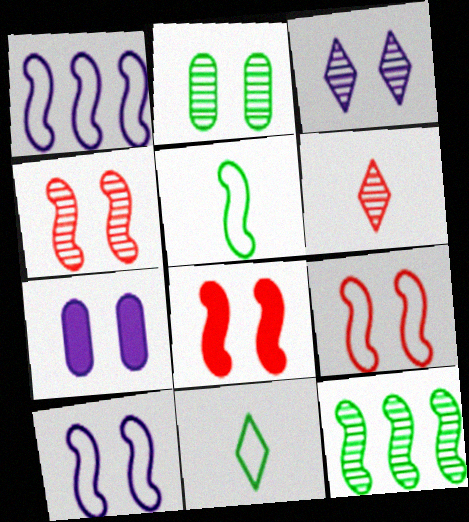[[1, 5, 9], 
[2, 3, 4], 
[3, 7, 10], 
[4, 8, 9]]